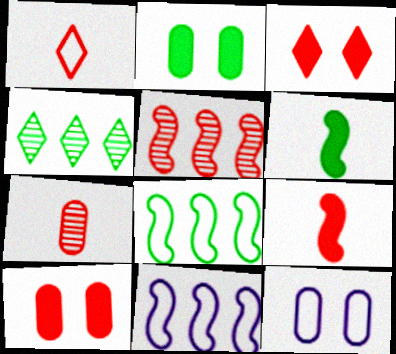[[1, 5, 10], 
[1, 7, 9], 
[1, 8, 12], 
[4, 9, 12]]